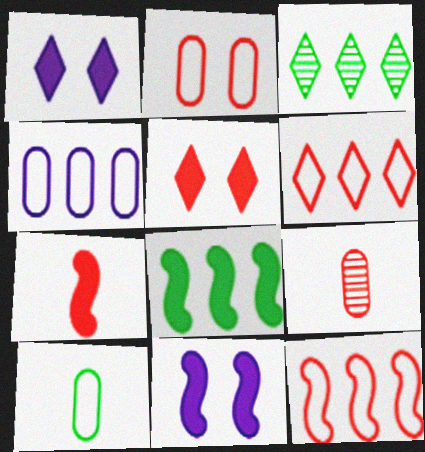[[2, 4, 10], 
[5, 9, 12], 
[7, 8, 11]]